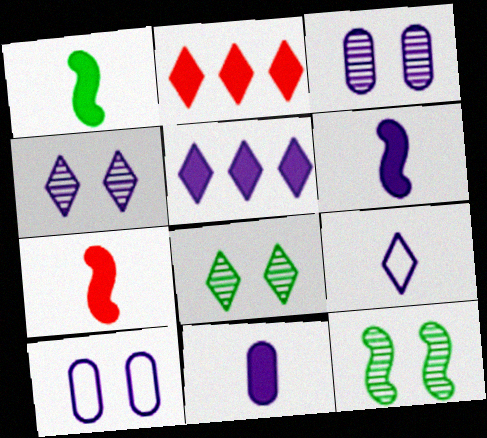[[1, 6, 7], 
[2, 8, 9], 
[4, 5, 9]]